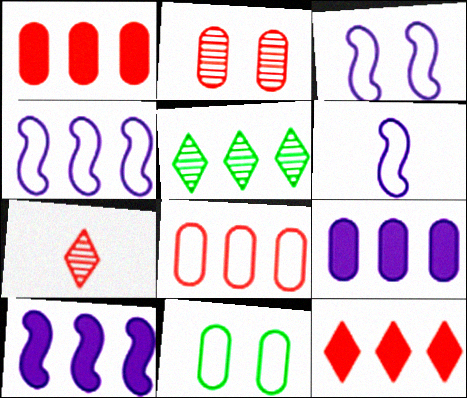[[1, 4, 5], 
[3, 4, 6], 
[5, 8, 10], 
[7, 10, 11]]